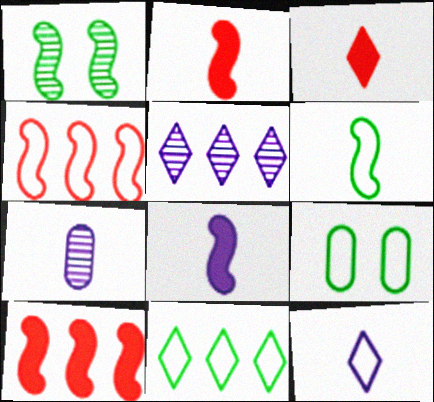[[1, 4, 8], 
[2, 5, 9], 
[3, 6, 7], 
[4, 9, 12], 
[6, 9, 11], 
[7, 8, 12]]